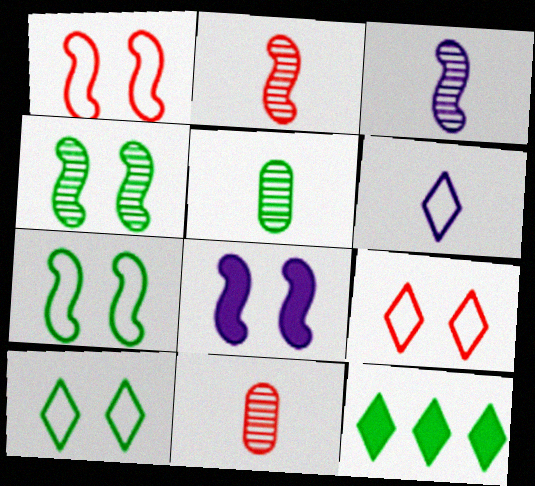[[1, 4, 8], 
[5, 7, 12]]